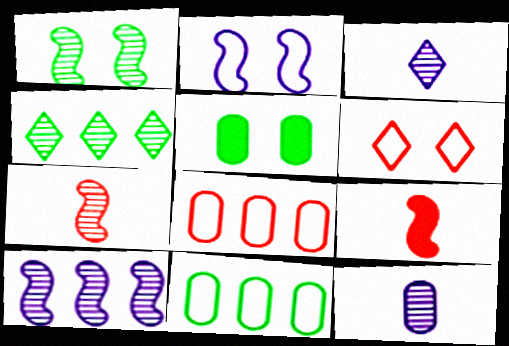[[1, 7, 10], 
[5, 8, 12]]